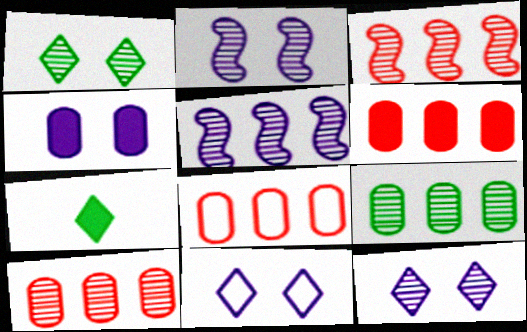[[2, 4, 11], 
[2, 7, 8], 
[6, 8, 10]]